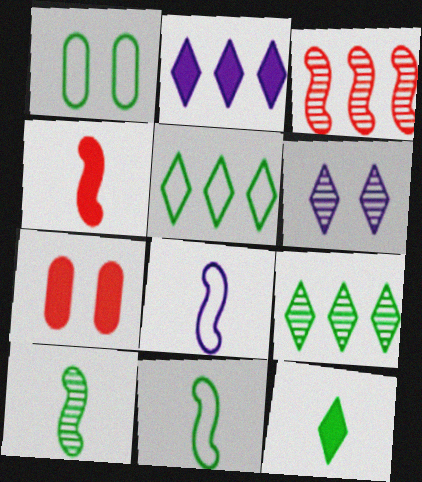[[1, 5, 11], 
[4, 8, 10], 
[7, 8, 9]]